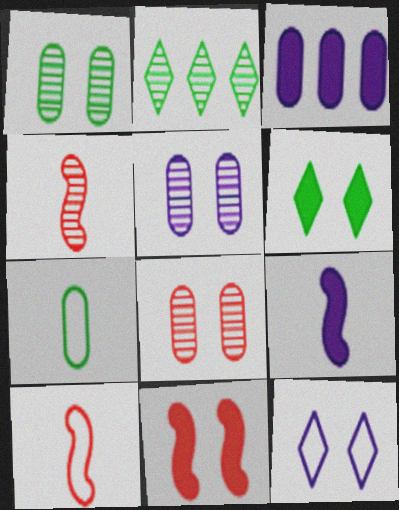[[1, 5, 8], 
[1, 11, 12], 
[2, 4, 5], 
[3, 7, 8]]